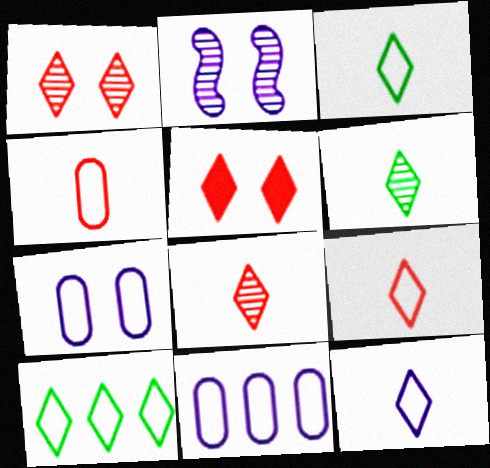[[3, 9, 12]]